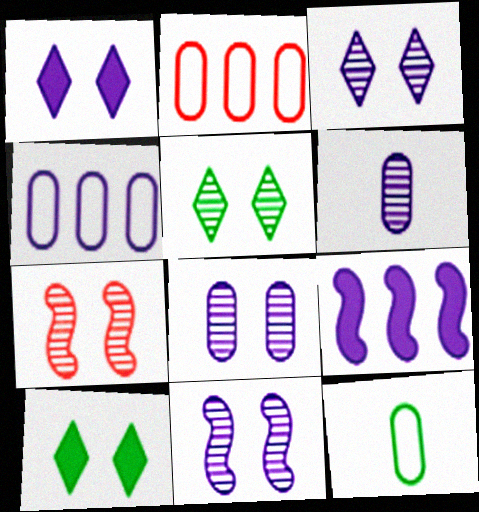[[3, 8, 11], 
[5, 7, 8]]